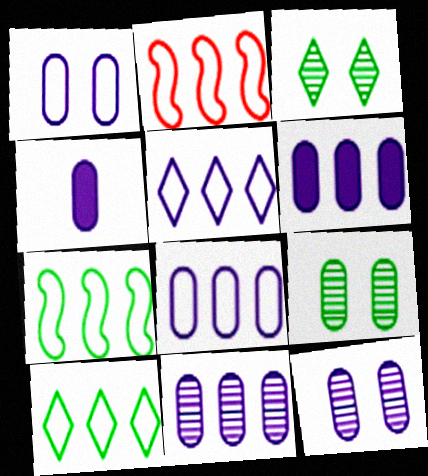[[1, 4, 11], 
[2, 3, 4], 
[2, 8, 10], 
[4, 8, 12], 
[6, 8, 11]]